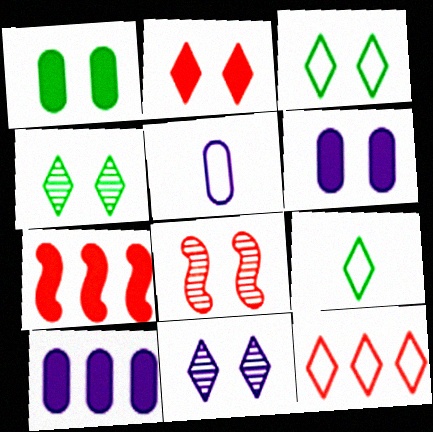[[2, 3, 11], 
[3, 6, 8], 
[4, 5, 7], 
[8, 9, 10]]